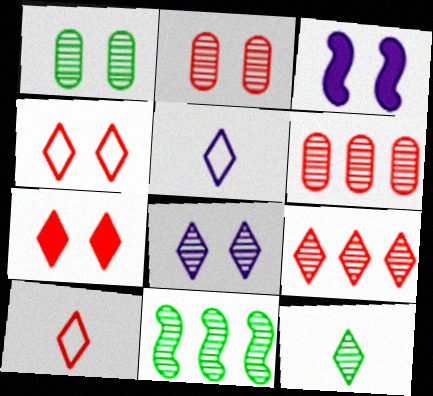[[1, 3, 4], 
[1, 11, 12], 
[7, 9, 10], 
[8, 9, 12]]